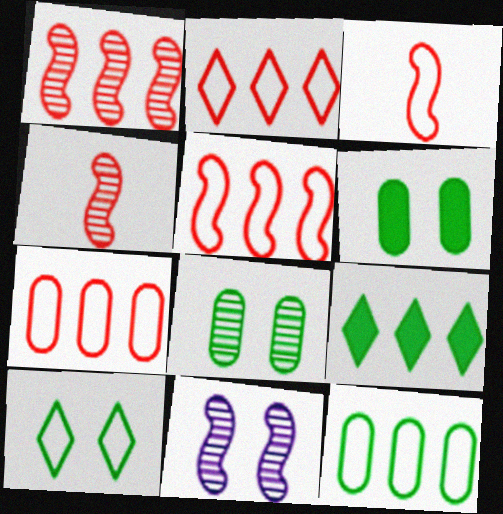[[2, 5, 7]]